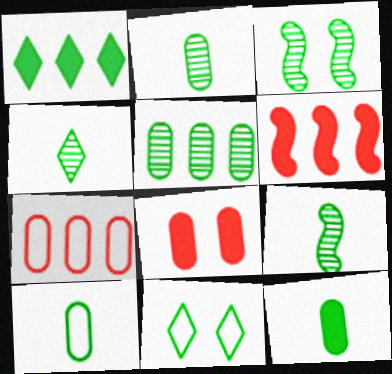[[1, 3, 10], 
[1, 4, 11], 
[2, 4, 9], 
[2, 10, 12], 
[3, 4, 5]]